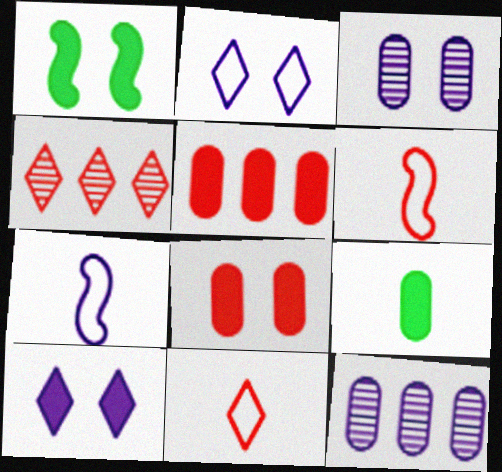[[1, 8, 10], 
[1, 11, 12], 
[4, 6, 8], 
[7, 10, 12]]